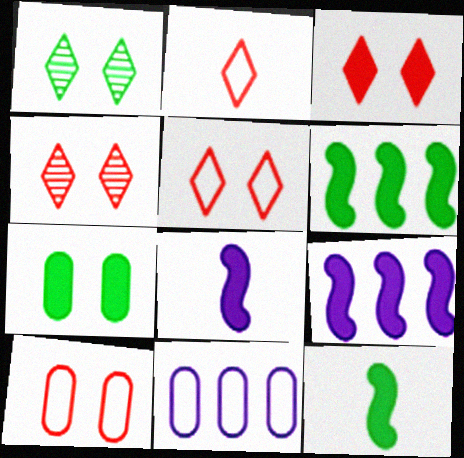[[3, 4, 5], 
[4, 11, 12]]